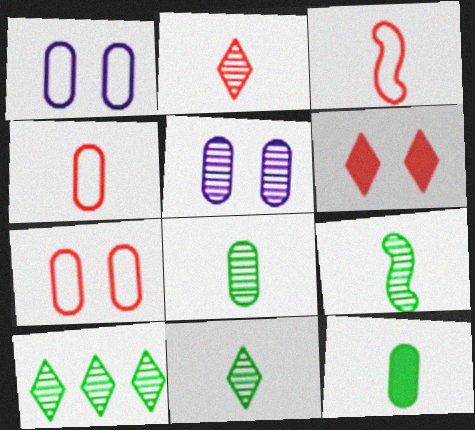[[8, 9, 11]]